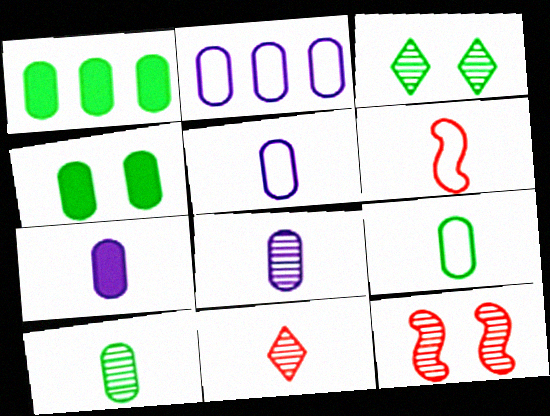[[5, 7, 8]]